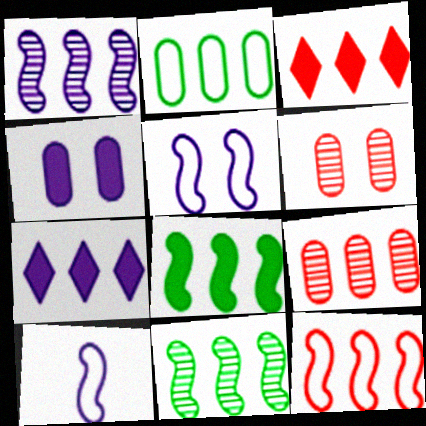[[1, 2, 3], 
[1, 8, 12], 
[3, 9, 12]]